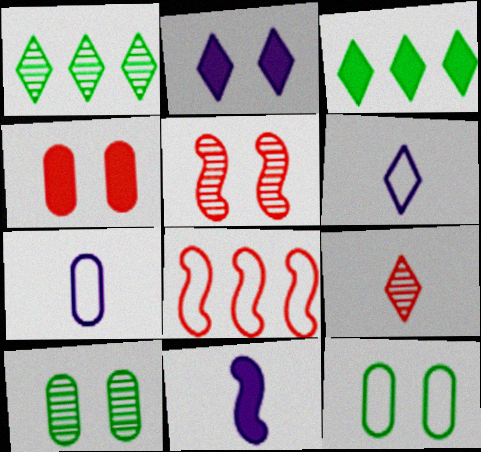[[2, 5, 12], 
[3, 4, 11], 
[3, 5, 7], 
[4, 8, 9], 
[6, 8, 12]]